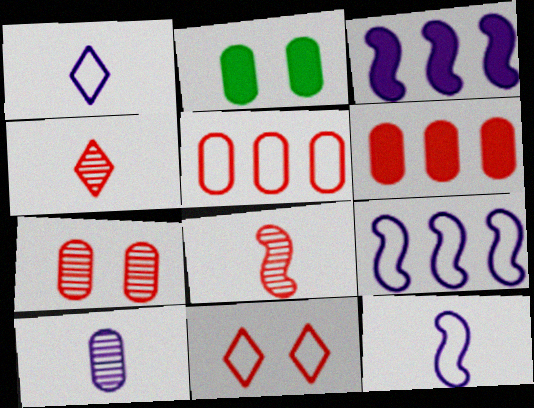[[2, 4, 9], 
[2, 5, 10], 
[6, 8, 11]]